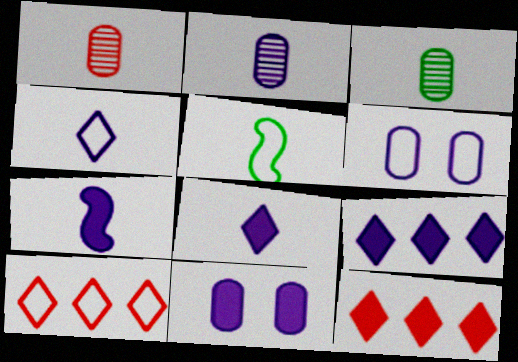[[1, 2, 3], 
[1, 5, 8], 
[2, 4, 7], 
[5, 6, 10], 
[7, 9, 11]]